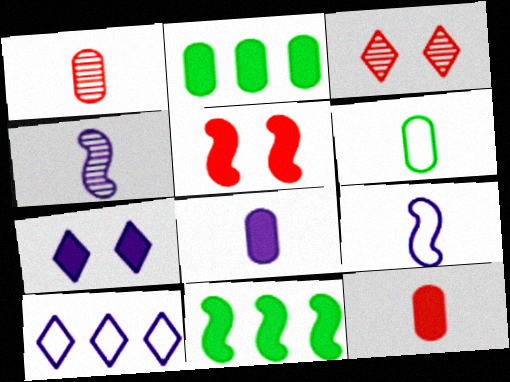[[1, 6, 8], 
[2, 3, 9], 
[7, 11, 12]]